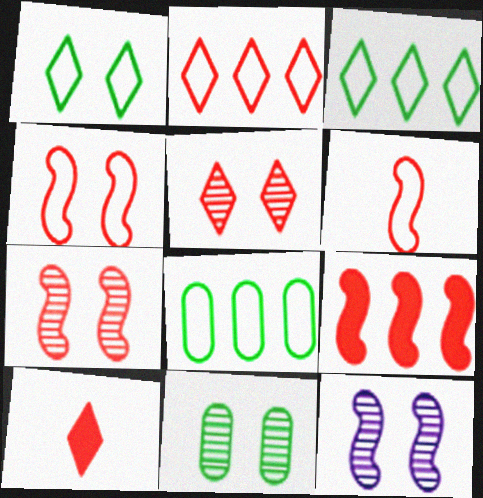[[2, 5, 10], 
[5, 11, 12], 
[6, 7, 9], 
[8, 10, 12]]